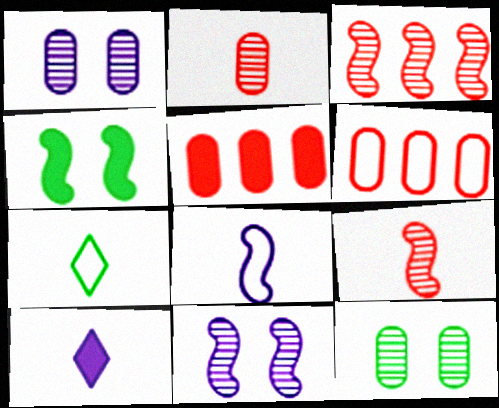[[3, 4, 8], 
[4, 5, 10], 
[5, 7, 11]]